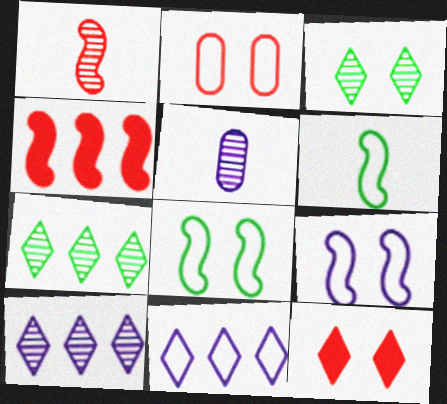[[2, 6, 11]]